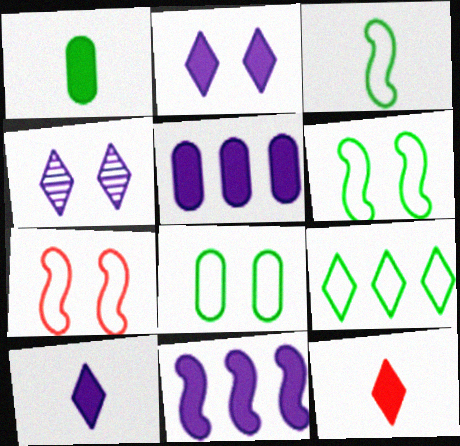[[3, 8, 9], 
[4, 9, 12]]